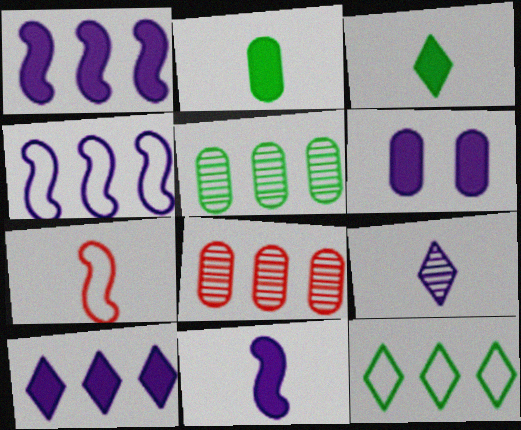[[1, 8, 12], 
[2, 7, 9], 
[4, 6, 9], 
[6, 10, 11]]